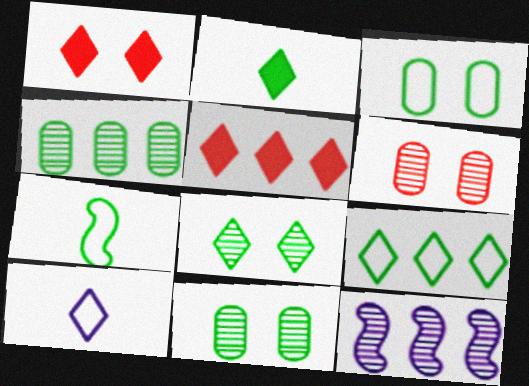[[2, 8, 9], 
[3, 7, 9], 
[5, 8, 10]]